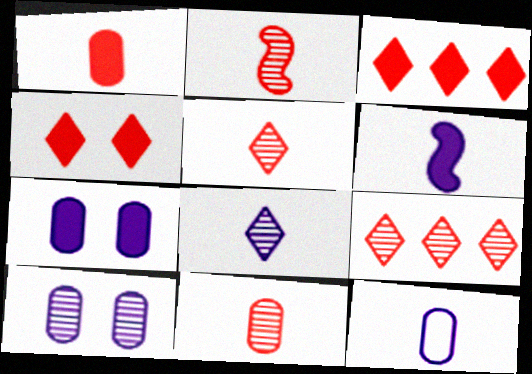[[2, 5, 11], 
[6, 8, 12]]